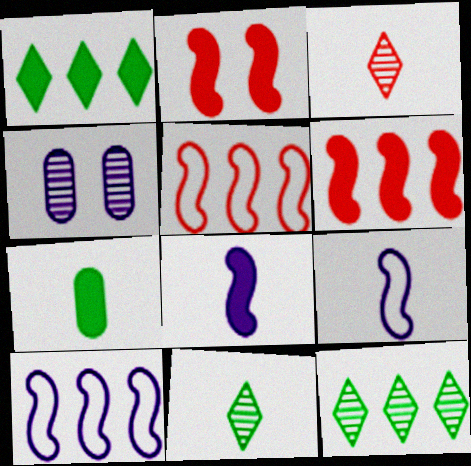[[3, 7, 9]]